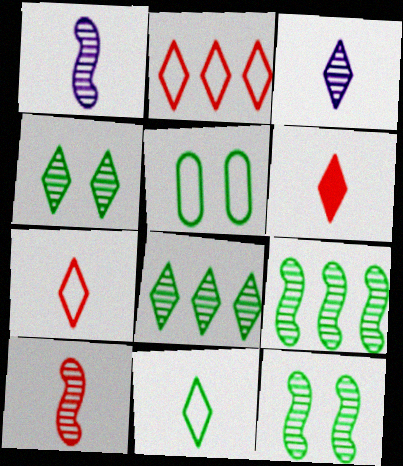[[3, 6, 11]]